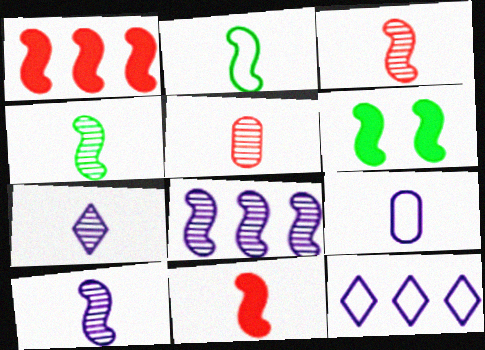[[2, 10, 11], 
[3, 4, 10], 
[4, 5, 7], 
[5, 6, 12]]